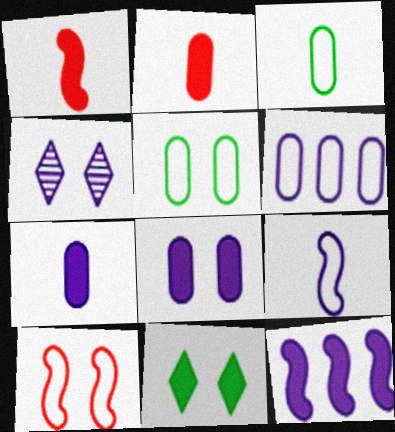[[2, 11, 12]]